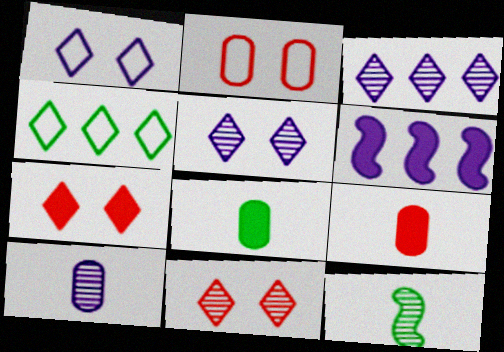[[1, 6, 10], 
[6, 7, 8]]